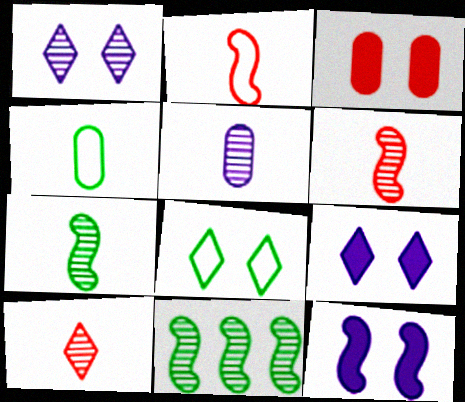[[2, 11, 12], 
[5, 7, 10]]